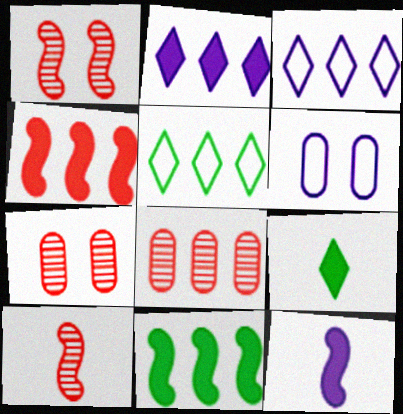[[3, 8, 11], 
[5, 7, 12]]